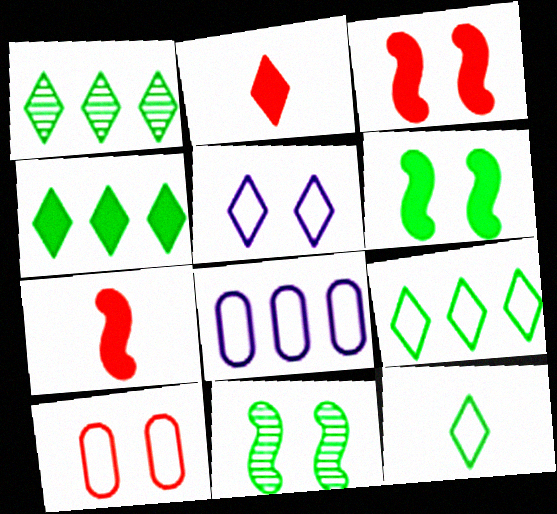[[1, 2, 5], 
[1, 4, 9], 
[2, 8, 11]]